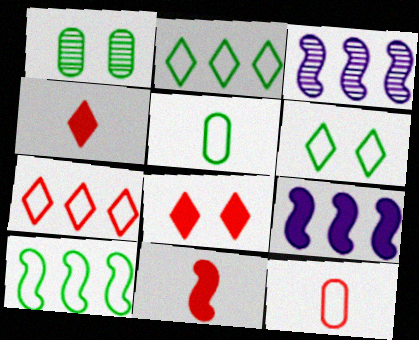[[3, 5, 8], 
[5, 6, 10]]